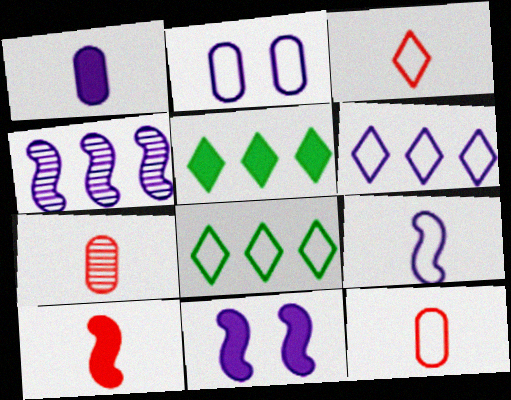[[2, 6, 9], 
[3, 7, 10], 
[4, 9, 11], 
[7, 8, 11]]